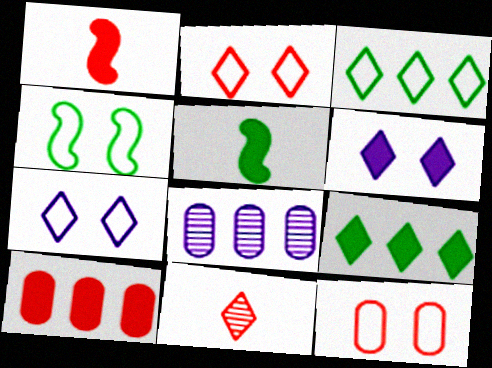[[2, 5, 8], 
[3, 6, 11], 
[4, 7, 12], 
[5, 6, 10], 
[7, 9, 11]]